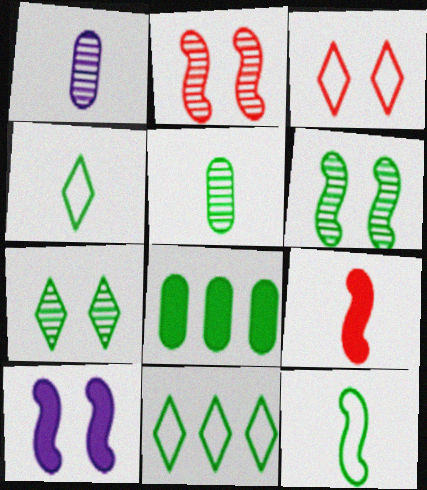[[1, 4, 9], 
[4, 6, 8], 
[7, 8, 12]]